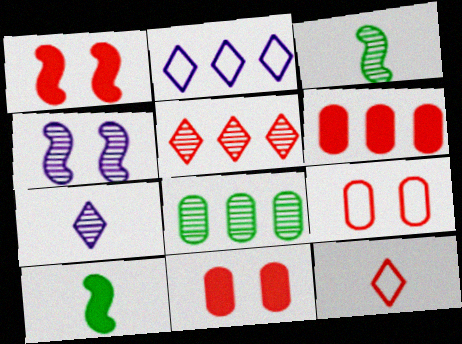[[2, 3, 11]]